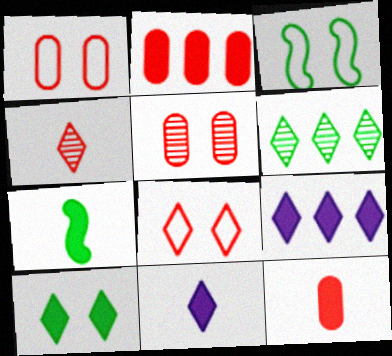[[6, 8, 11], 
[7, 11, 12]]